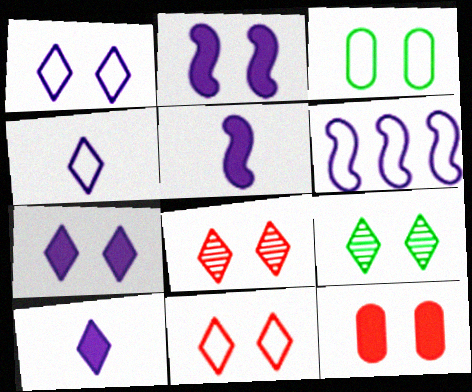[[2, 3, 8], 
[7, 9, 11]]